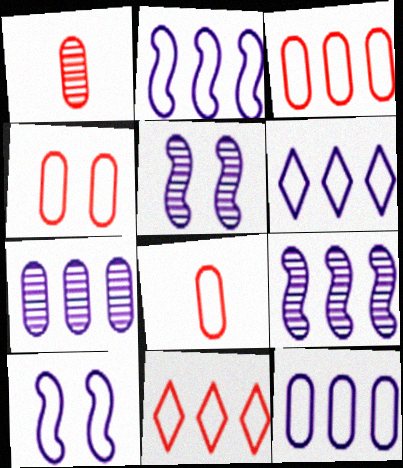[[2, 6, 12], 
[3, 4, 8]]